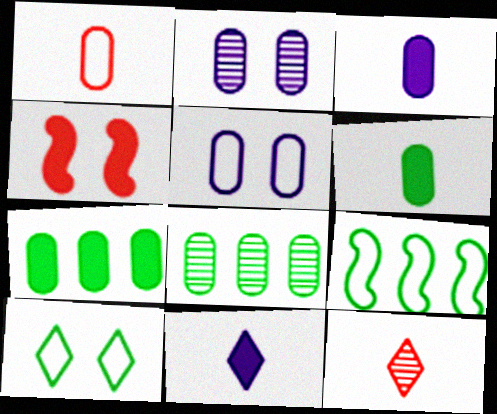[[1, 2, 7], 
[2, 4, 10], 
[4, 7, 11]]